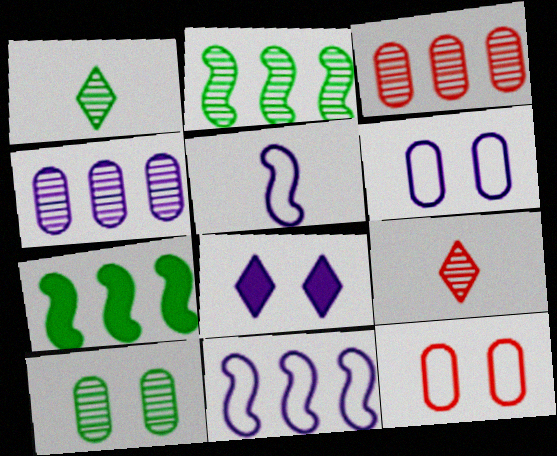[[1, 2, 10], 
[4, 5, 8], 
[6, 7, 9]]